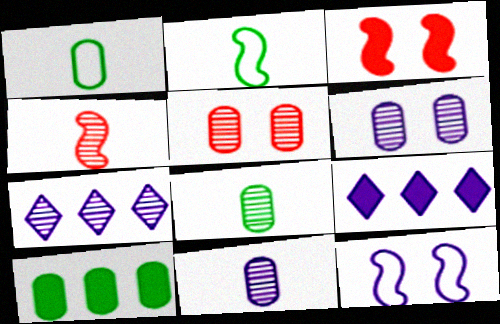[[1, 3, 7], 
[2, 5, 9], 
[9, 11, 12]]